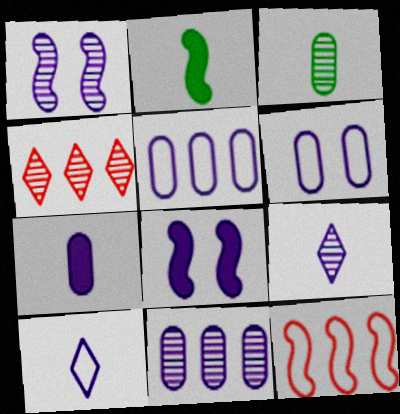[[1, 2, 12], 
[1, 3, 4], 
[1, 9, 11], 
[2, 4, 6], 
[5, 8, 9], 
[6, 7, 11], 
[8, 10, 11]]